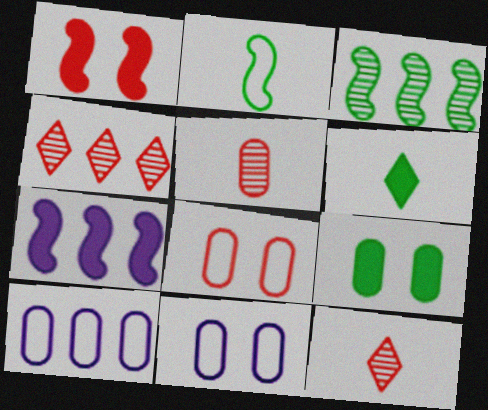[[5, 9, 10]]